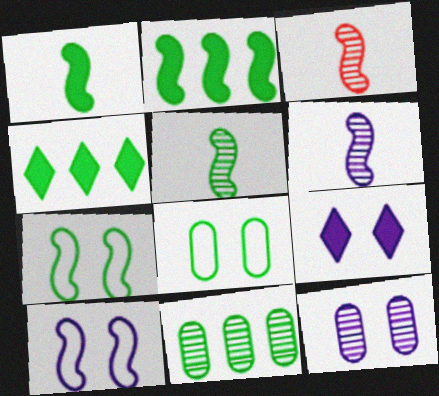[[2, 3, 10], 
[2, 5, 7], 
[3, 5, 6], 
[4, 5, 8], 
[9, 10, 12]]